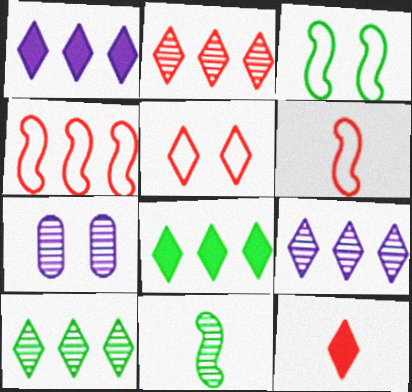[[2, 5, 12], 
[2, 7, 11], 
[2, 9, 10], 
[6, 7, 8]]